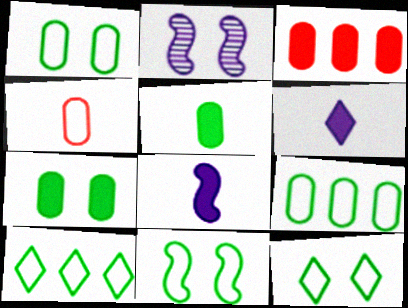[[1, 11, 12]]